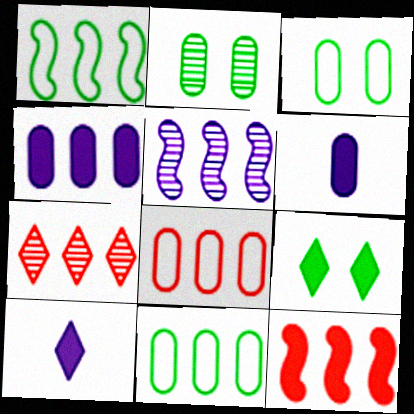[[1, 4, 7], 
[1, 5, 12], 
[2, 6, 8], 
[6, 9, 12], 
[7, 8, 12]]